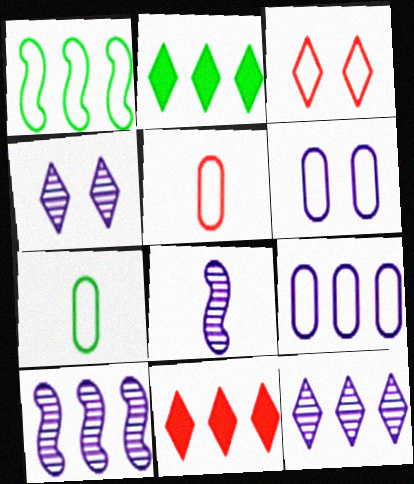[]